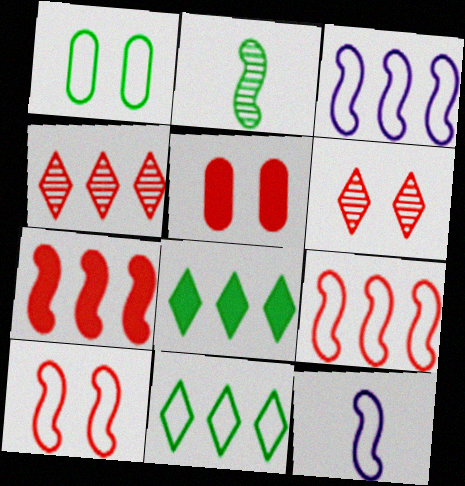[[1, 2, 8], 
[5, 6, 10]]